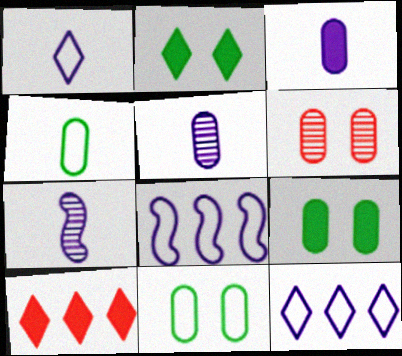[[1, 3, 7], 
[7, 10, 11]]